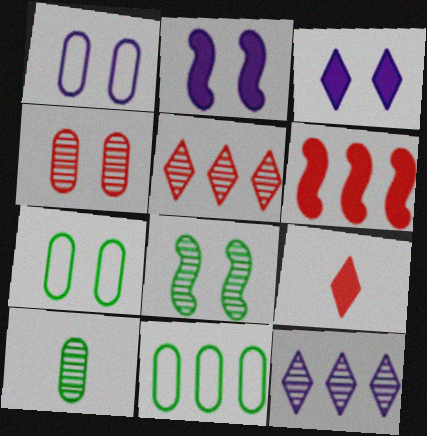[[6, 11, 12]]